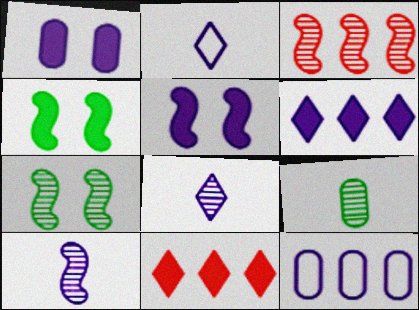[[3, 7, 10], 
[5, 8, 12]]